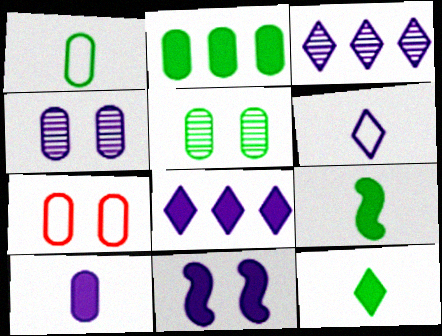[[1, 2, 5], 
[3, 7, 9], 
[8, 10, 11]]